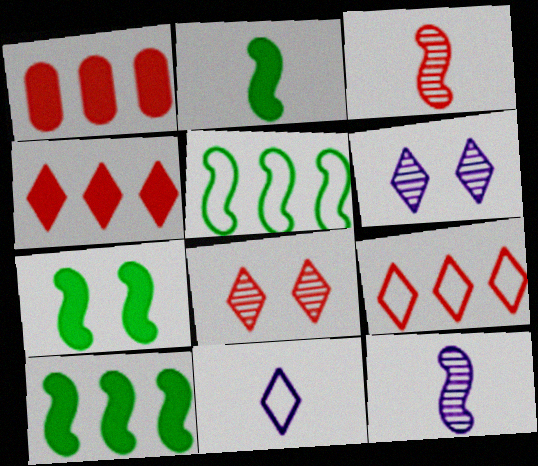[[2, 7, 10]]